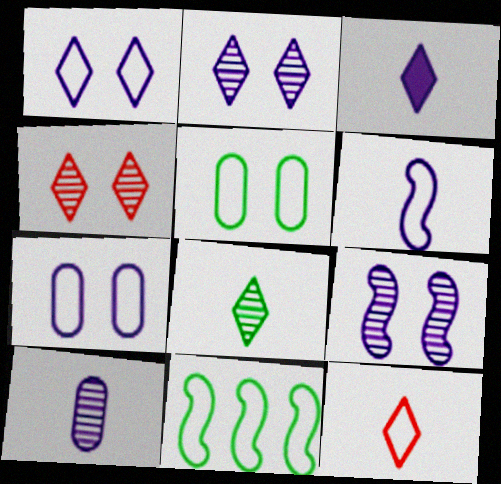[[3, 6, 10], 
[3, 8, 12], 
[7, 11, 12]]